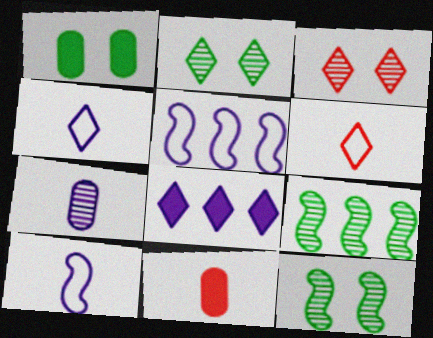[[2, 5, 11], 
[2, 6, 8], 
[3, 7, 9]]